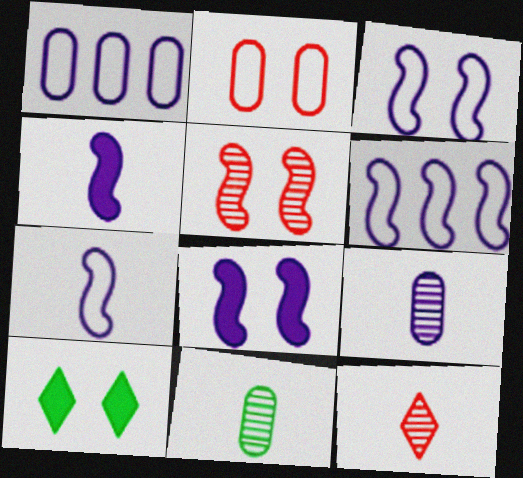[[3, 6, 7]]